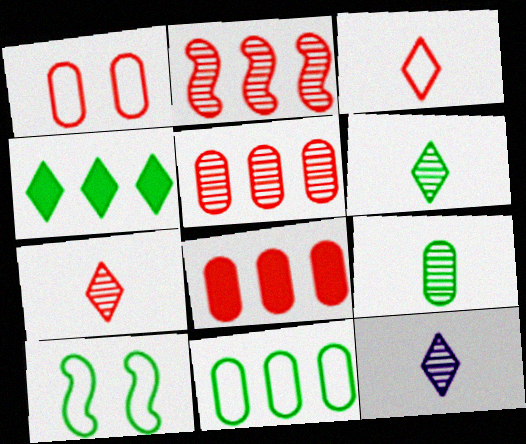[[4, 9, 10], 
[6, 7, 12], 
[8, 10, 12]]